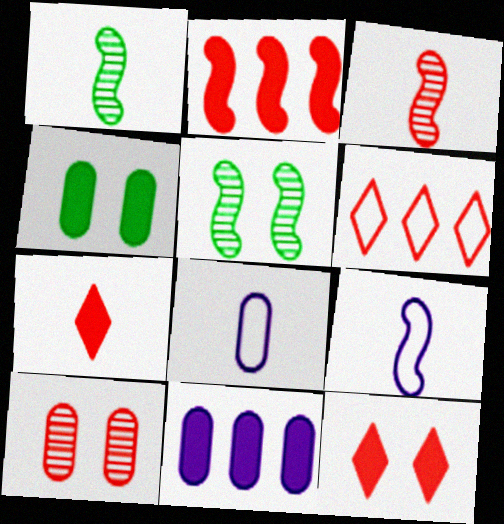[[1, 7, 8], 
[2, 5, 9]]